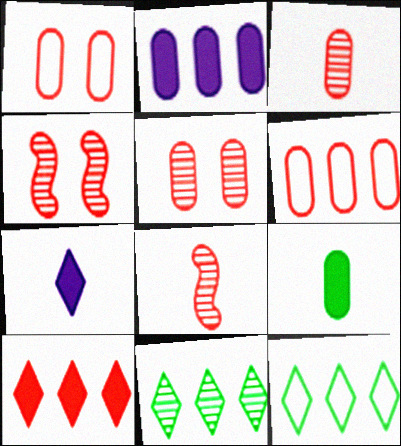[[1, 8, 10]]